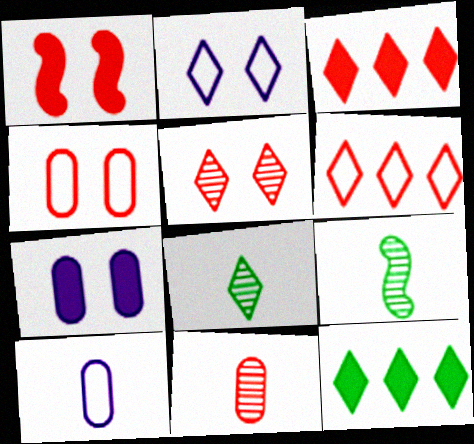[[1, 4, 5], 
[1, 6, 11], 
[2, 3, 8], 
[6, 7, 9]]